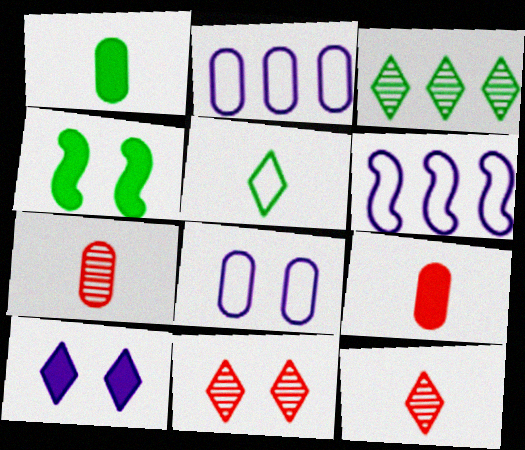[[1, 6, 11], 
[2, 4, 12], 
[4, 8, 11]]